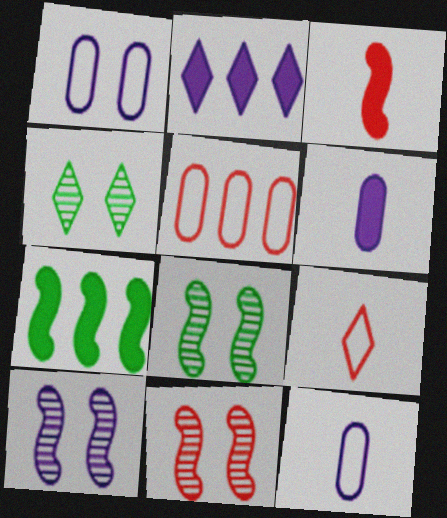[[2, 4, 9], 
[2, 10, 12], 
[8, 10, 11]]